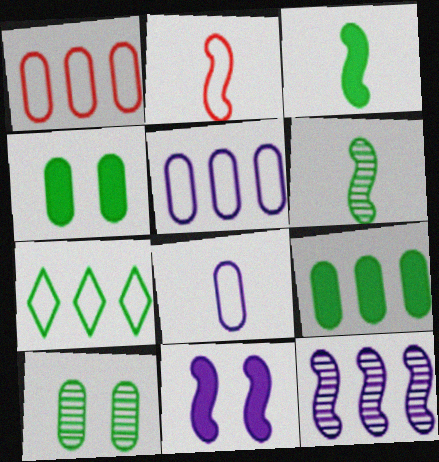[[3, 7, 10], 
[4, 6, 7]]